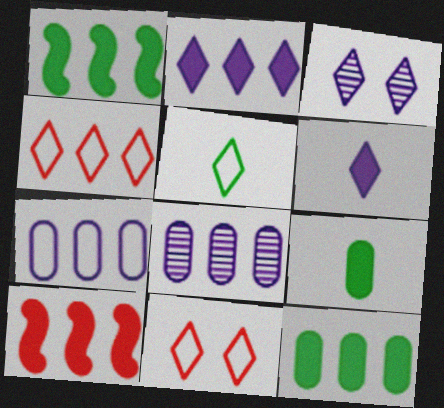[[1, 4, 8], 
[2, 10, 12]]